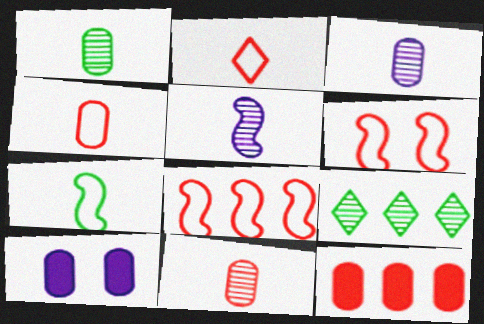[[1, 3, 11]]